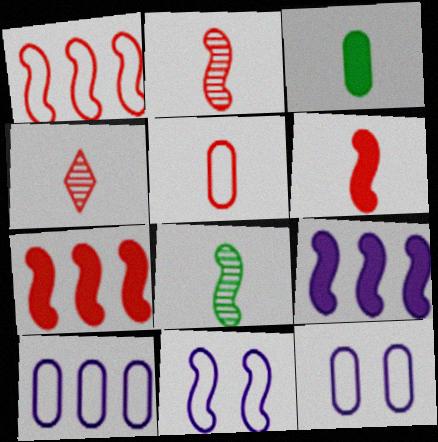[[4, 5, 6], 
[7, 8, 11]]